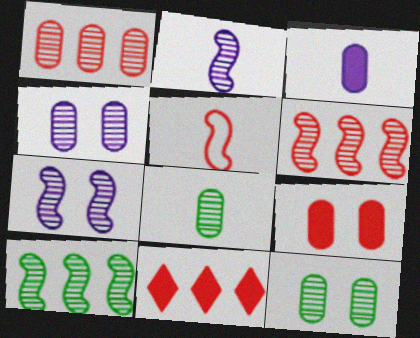[[1, 4, 8]]